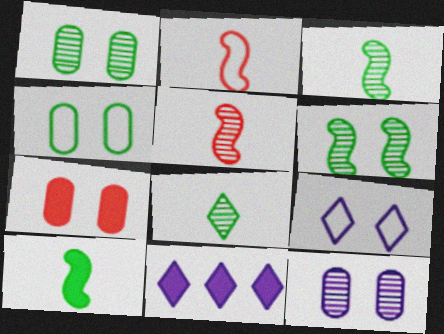[[1, 2, 11], 
[4, 5, 11], 
[4, 7, 12], 
[6, 7, 9], 
[7, 10, 11]]